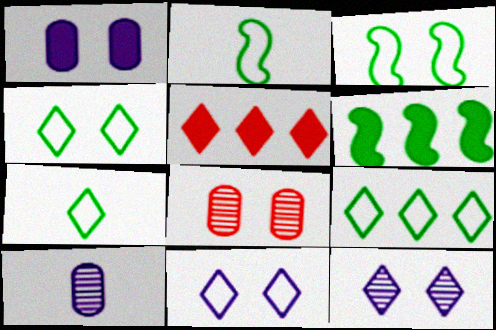[[3, 5, 10], 
[4, 7, 9], 
[5, 7, 12]]